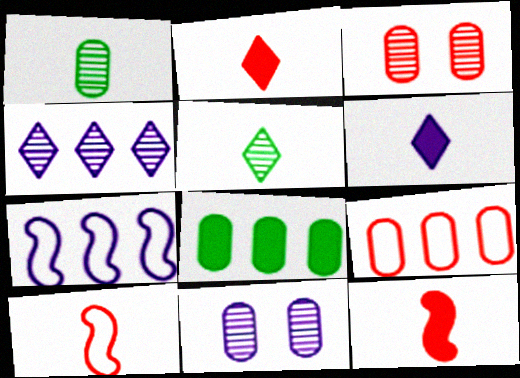[[1, 6, 10], 
[6, 7, 11]]